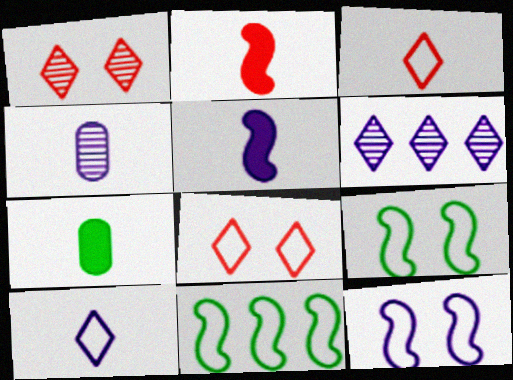[[4, 5, 10]]